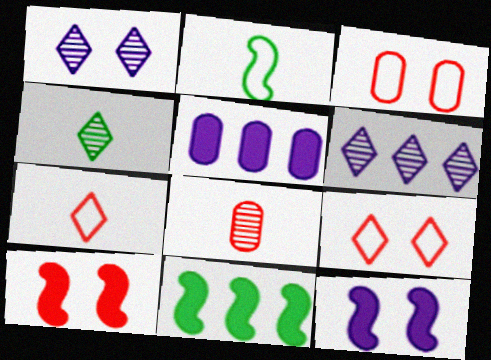[]